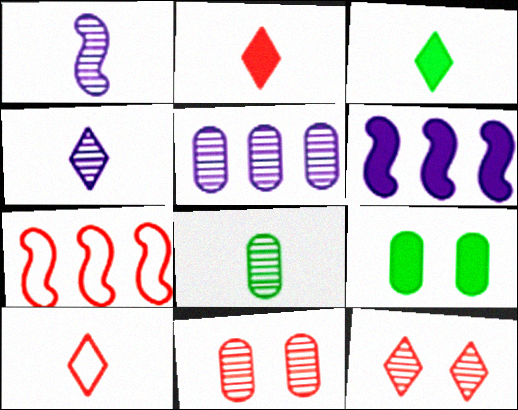[[2, 6, 9], 
[2, 7, 11], 
[3, 4, 10], 
[4, 7, 9], 
[5, 8, 11]]